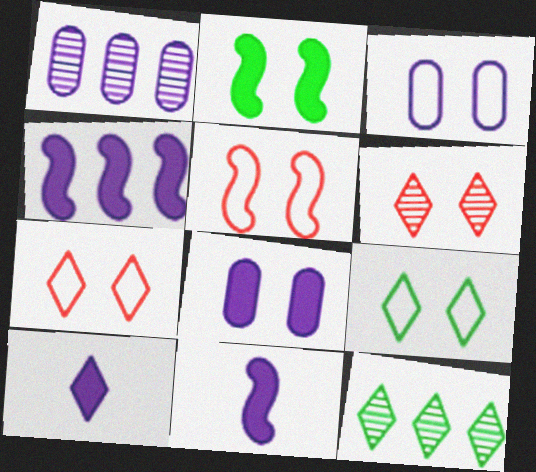[[2, 3, 6], 
[3, 5, 9], 
[4, 8, 10], 
[7, 10, 12]]